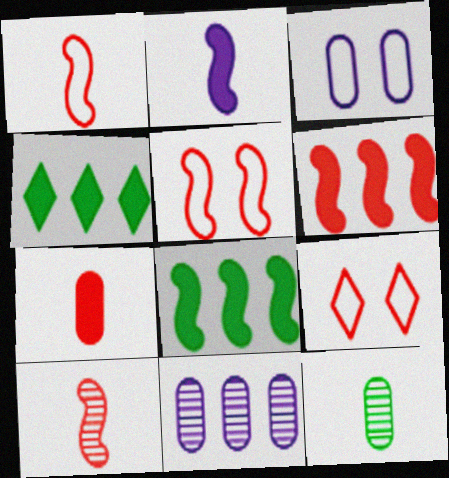[[3, 4, 10], 
[5, 6, 10]]